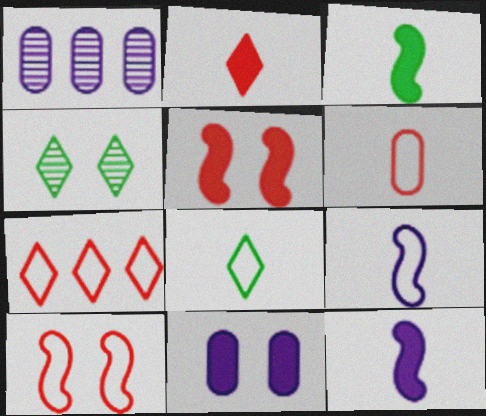[[1, 5, 8], 
[4, 10, 11], 
[6, 7, 10], 
[6, 8, 9]]